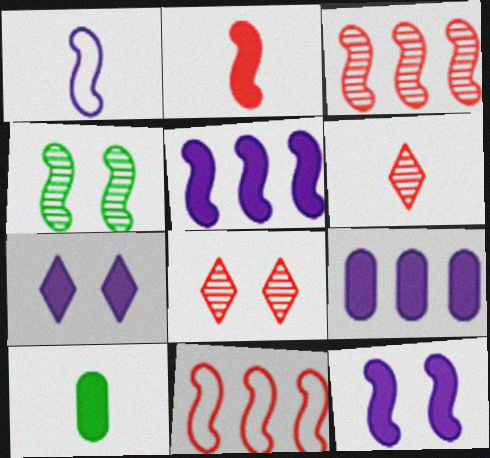[[1, 6, 10]]